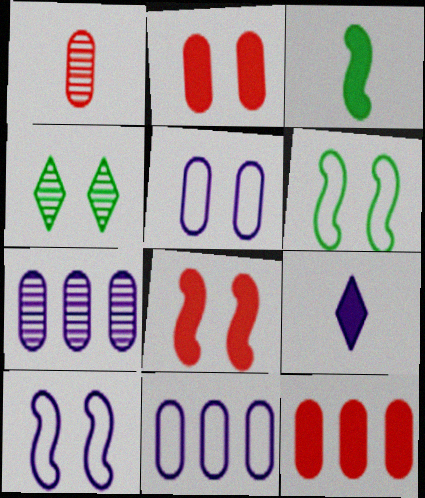[[2, 4, 10], 
[4, 5, 8], 
[7, 9, 10]]